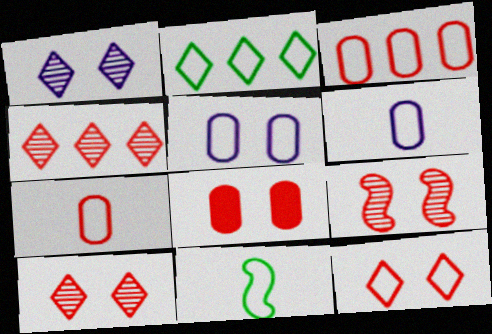[[8, 9, 12]]